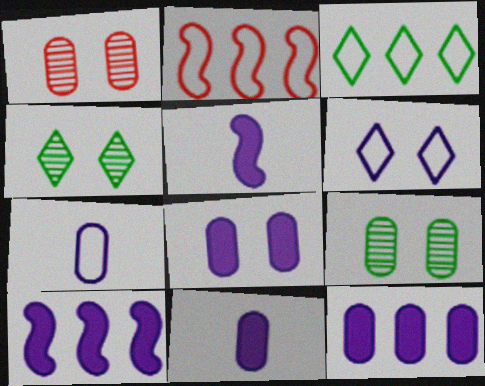[[1, 3, 5], 
[2, 4, 11], 
[8, 11, 12]]